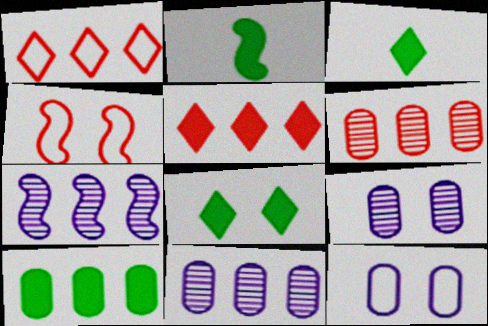[[1, 2, 9], 
[1, 7, 10], 
[2, 4, 7], 
[2, 8, 10], 
[3, 4, 11], 
[4, 8, 9]]